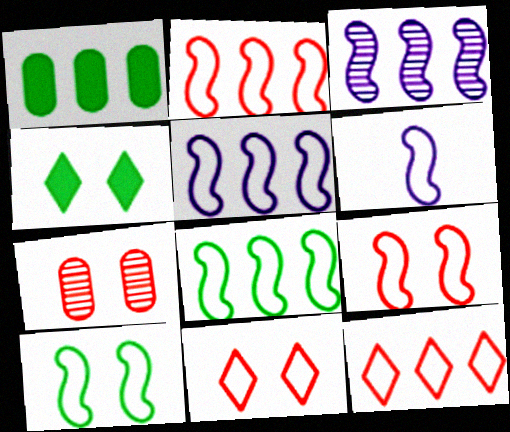[[1, 3, 12], 
[2, 5, 8], 
[2, 6, 10], 
[6, 8, 9]]